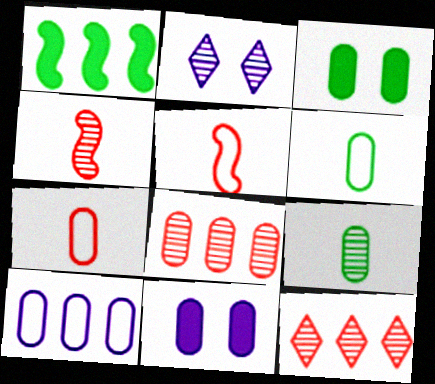[[1, 2, 7], 
[1, 10, 12], 
[6, 8, 11]]